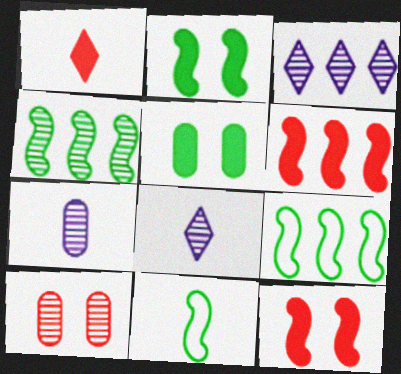[[1, 7, 11], 
[2, 4, 11], 
[4, 8, 10]]